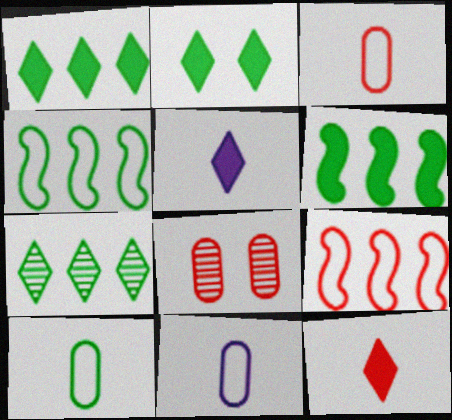[[3, 10, 11], 
[4, 5, 8], 
[8, 9, 12]]